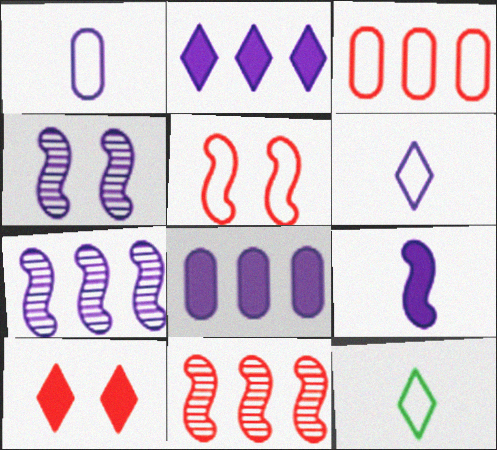[[1, 2, 4], 
[4, 6, 8]]